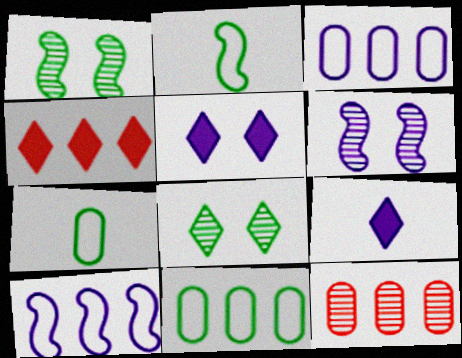[[2, 5, 12], 
[3, 6, 9], 
[4, 6, 7]]